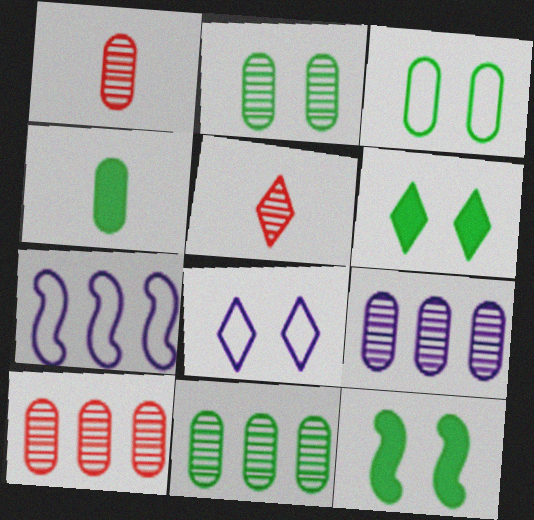[[1, 2, 9], 
[1, 6, 7], 
[3, 4, 11], 
[9, 10, 11]]